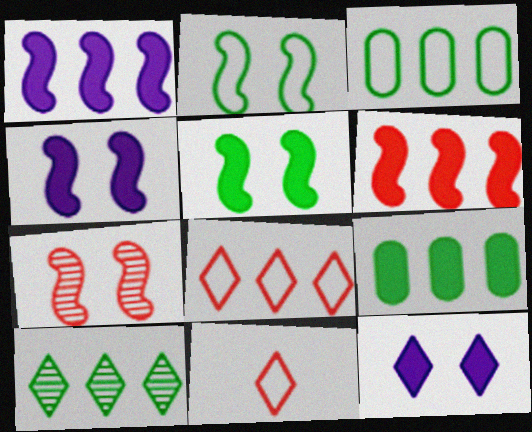[[2, 4, 7], 
[10, 11, 12]]